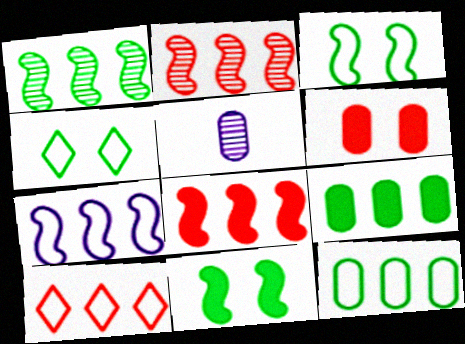[[1, 7, 8], 
[4, 5, 8], 
[5, 6, 12], 
[5, 10, 11], 
[7, 10, 12]]